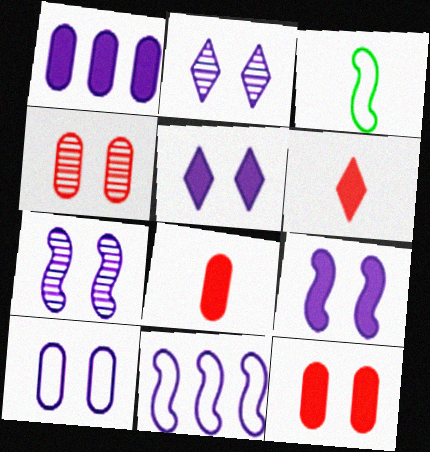[[2, 9, 10], 
[5, 7, 10]]